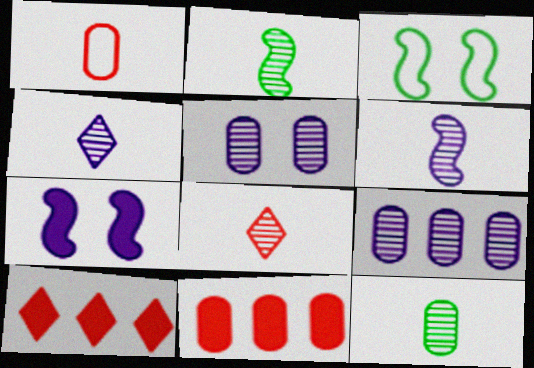[[3, 4, 11], 
[6, 8, 12]]